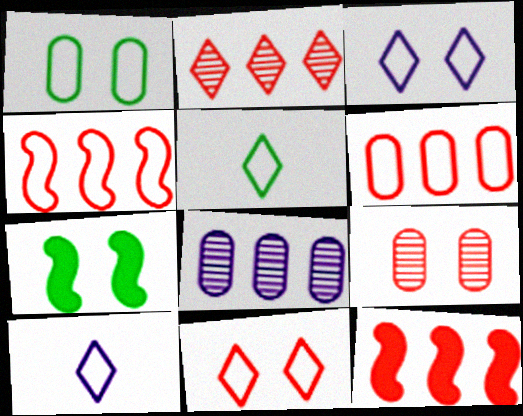[[1, 4, 10], 
[2, 6, 12], 
[3, 7, 9]]